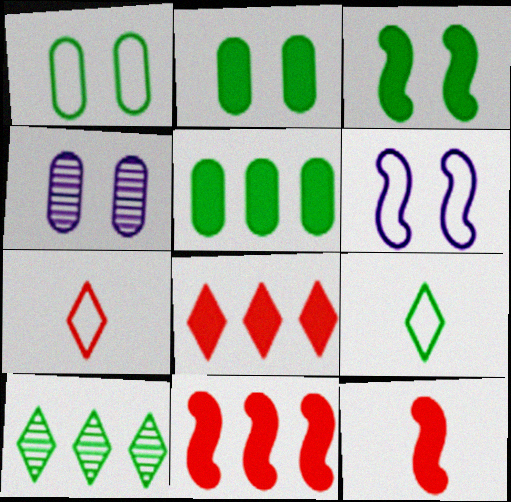[[4, 9, 11]]